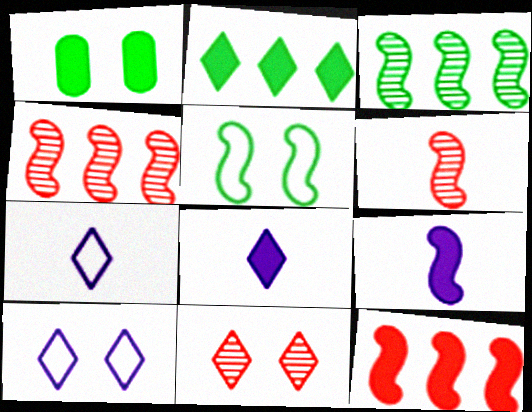[[1, 4, 7], 
[1, 8, 12], 
[2, 7, 11], 
[4, 5, 9]]